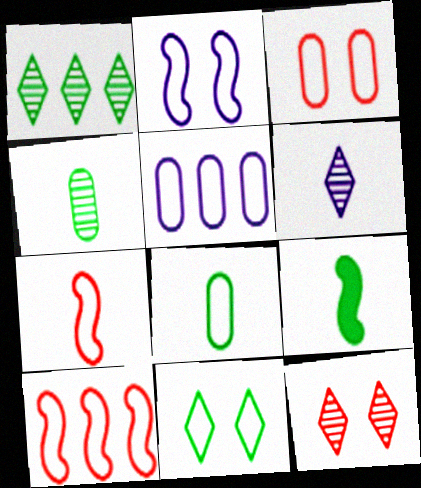[[1, 6, 12], 
[2, 3, 11], 
[3, 5, 8], 
[5, 7, 11], 
[5, 9, 12]]